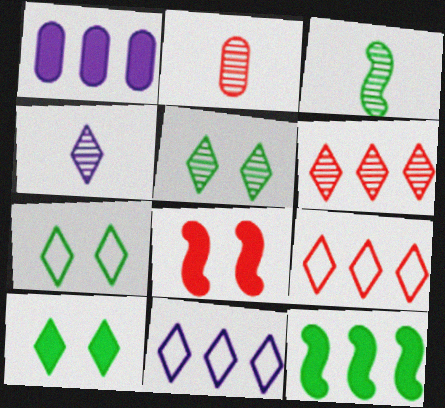[[2, 3, 4], 
[2, 8, 9], 
[4, 5, 6], 
[4, 9, 10], 
[5, 7, 10]]